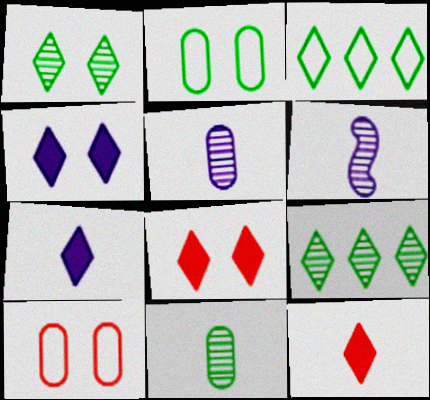[]